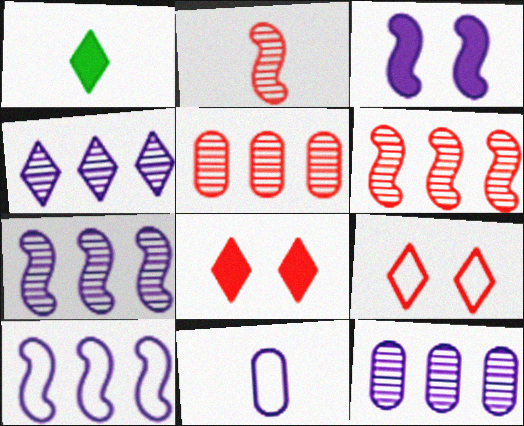[[1, 2, 11], 
[1, 4, 9], 
[3, 4, 11], 
[4, 7, 12]]